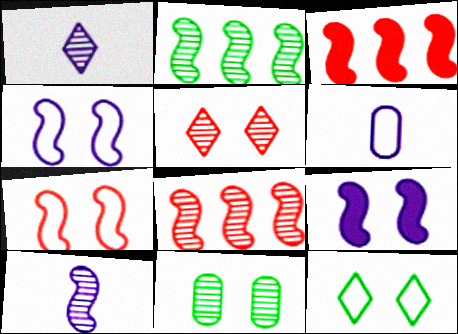[[1, 8, 11]]